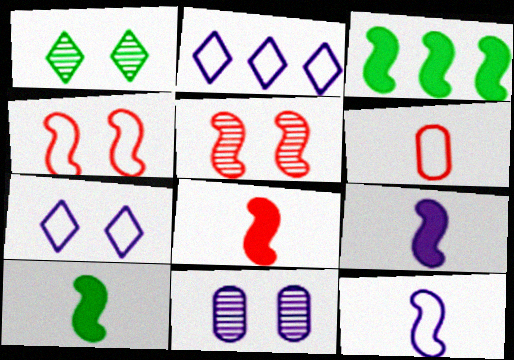[[1, 5, 11], 
[2, 9, 11], 
[3, 5, 12], 
[8, 9, 10]]